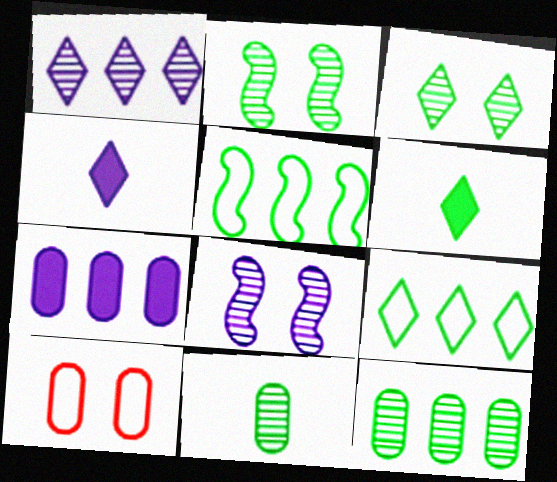[[3, 6, 9], 
[7, 10, 11]]